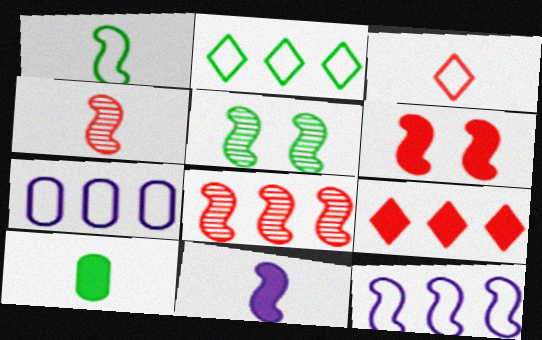[[1, 4, 11], 
[2, 5, 10]]